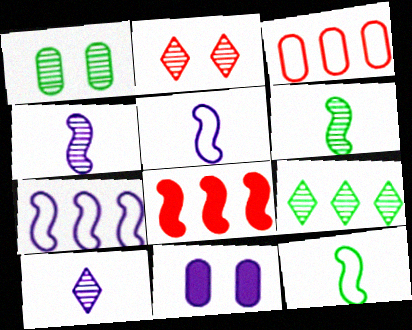[[1, 6, 9], 
[2, 9, 10], 
[7, 10, 11]]